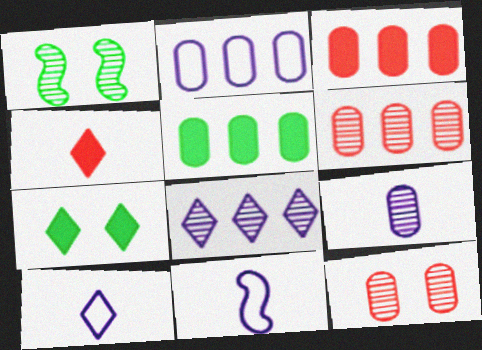[[1, 2, 4], 
[1, 3, 10], 
[2, 5, 6], 
[6, 7, 11]]